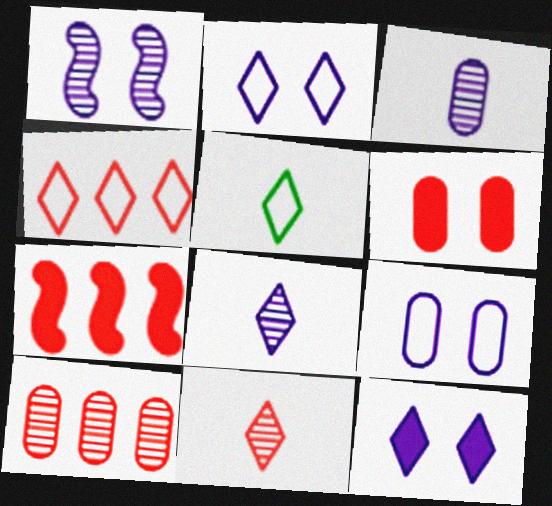[[1, 9, 12], 
[2, 4, 5], 
[4, 7, 10]]